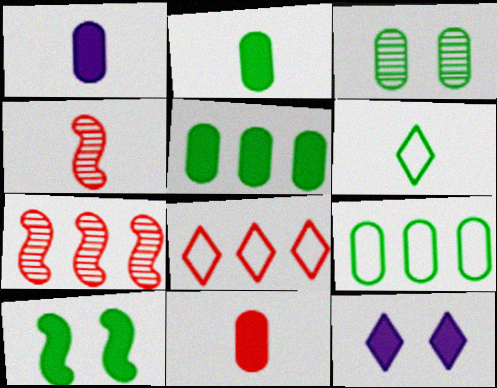[[1, 2, 11], 
[1, 4, 6], 
[2, 3, 9], 
[4, 9, 12]]